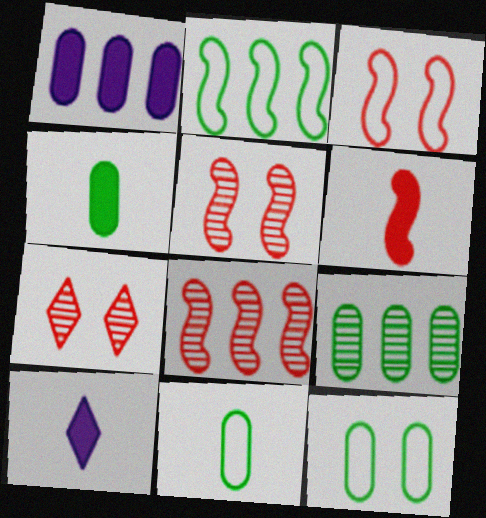[[3, 6, 8], 
[3, 9, 10], 
[4, 6, 10], 
[4, 9, 12], 
[8, 10, 12]]